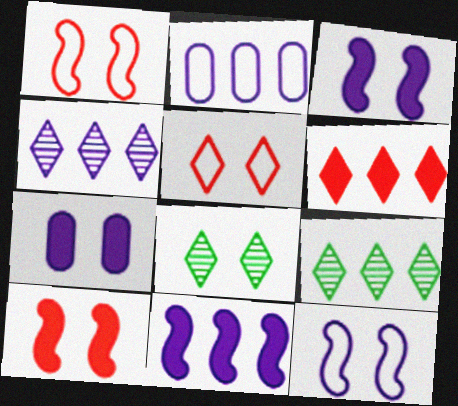[[1, 7, 8], 
[2, 4, 11]]